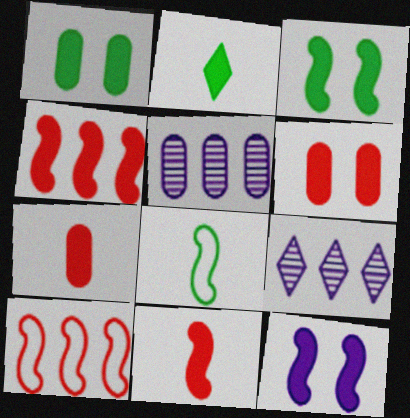[[6, 8, 9]]